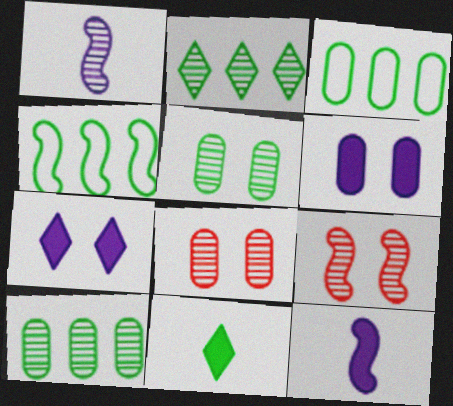[[1, 2, 8], 
[4, 5, 11], 
[4, 9, 12]]